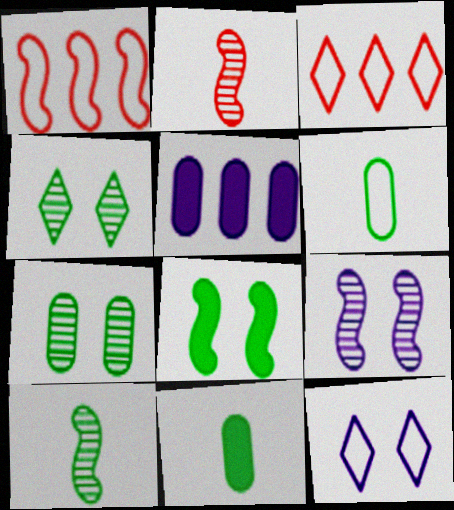[[1, 6, 12], 
[3, 9, 11]]